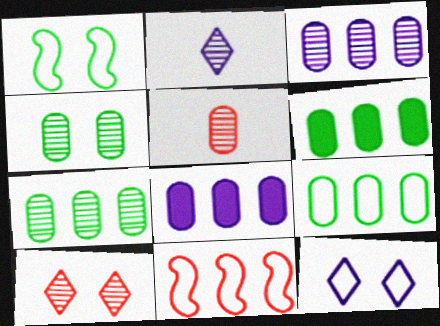[[3, 4, 5], 
[6, 7, 9]]